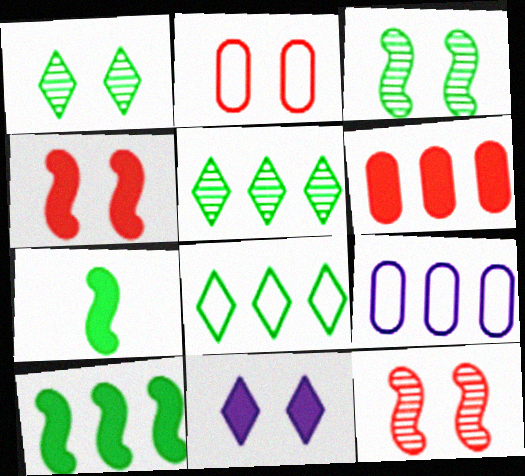[[2, 3, 11], 
[6, 7, 11]]